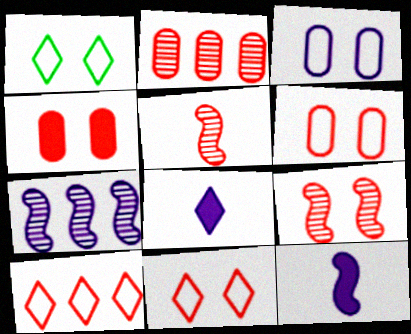[[1, 2, 12], 
[3, 7, 8], 
[4, 5, 10], 
[4, 9, 11]]